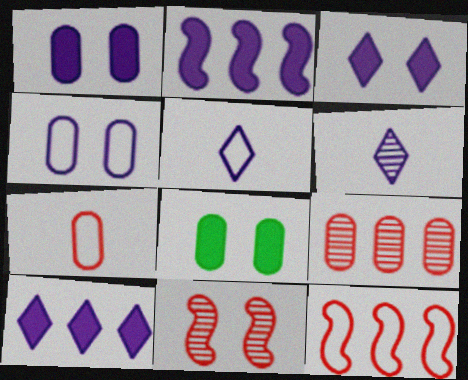[[2, 4, 6], 
[6, 8, 12]]